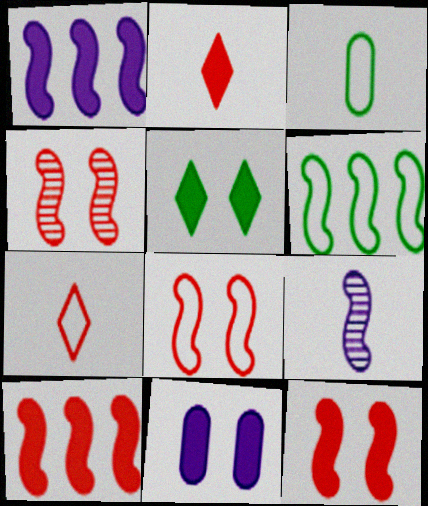[[2, 3, 9], 
[4, 8, 12], 
[5, 11, 12], 
[6, 9, 12]]